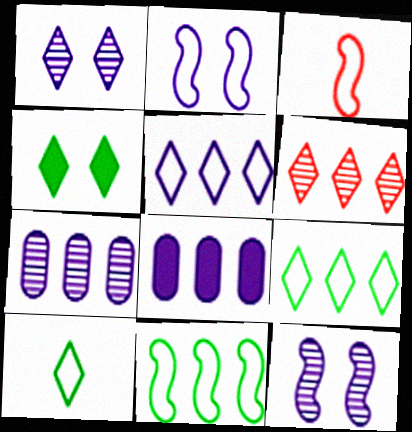[[2, 3, 11], 
[3, 4, 7], 
[6, 8, 11]]